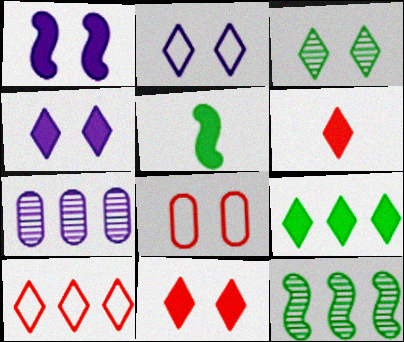[[1, 3, 8], 
[2, 3, 11], 
[4, 6, 9]]